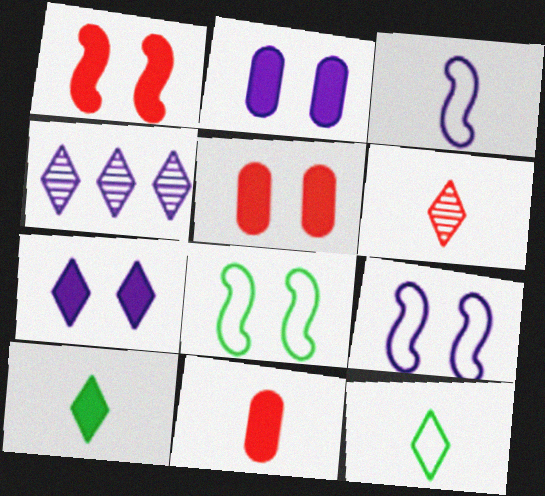[[2, 3, 4], 
[4, 8, 11]]